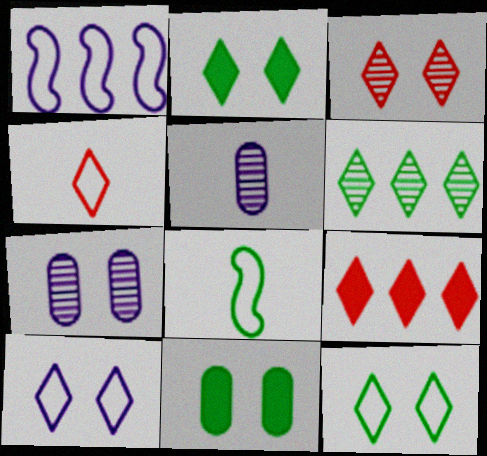[[2, 3, 10], 
[3, 4, 9], 
[6, 8, 11], 
[7, 8, 9]]